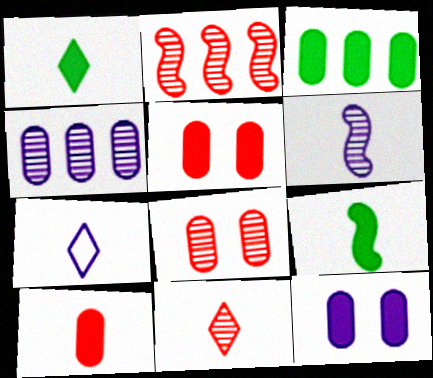[[1, 7, 11], 
[2, 8, 11], 
[3, 10, 12]]